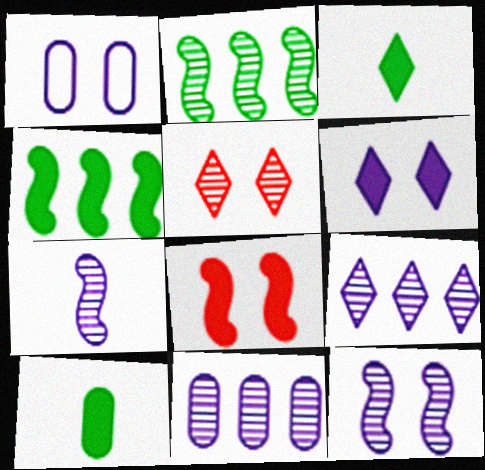[[1, 6, 12]]